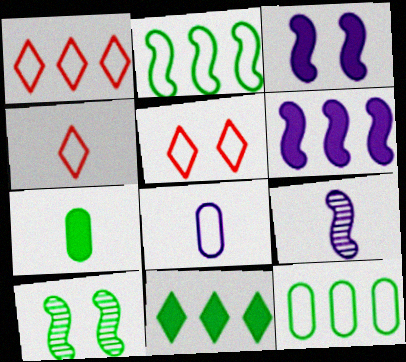[[1, 4, 5], 
[2, 5, 8], 
[4, 7, 9]]